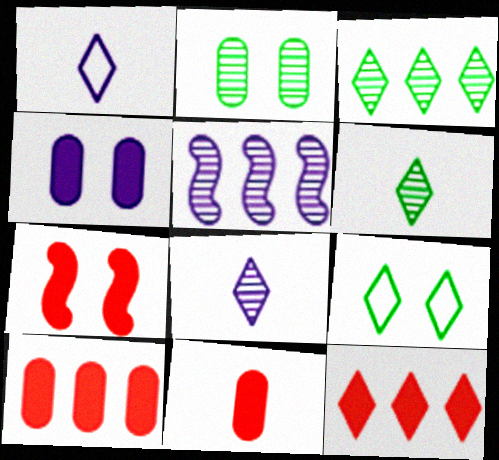[[1, 4, 5], 
[5, 9, 11], 
[7, 11, 12], 
[8, 9, 12]]